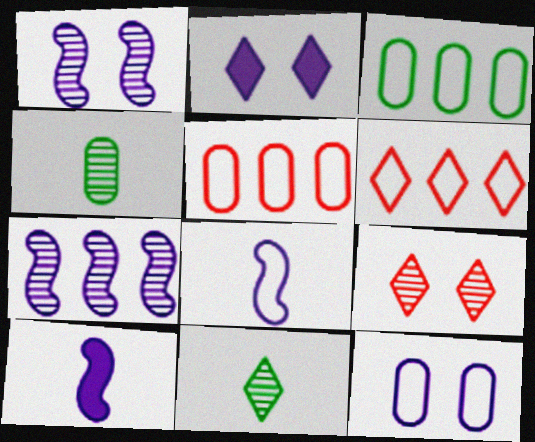[[1, 2, 12], 
[2, 6, 11], 
[3, 9, 10], 
[4, 7, 9]]